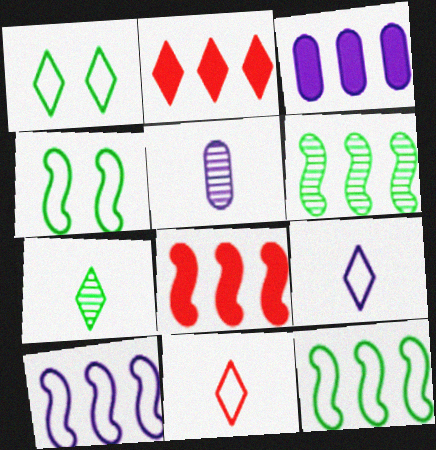[[1, 5, 8], 
[2, 4, 5], 
[6, 8, 10]]